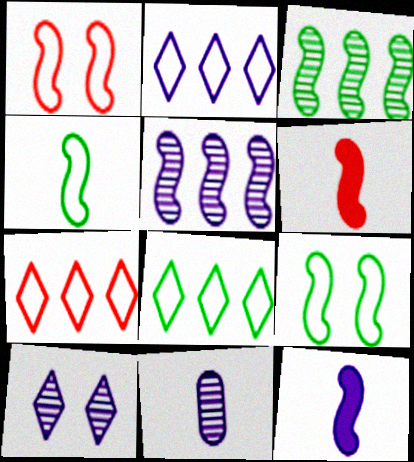[[1, 3, 12], 
[2, 7, 8], 
[5, 6, 9], 
[5, 10, 11]]